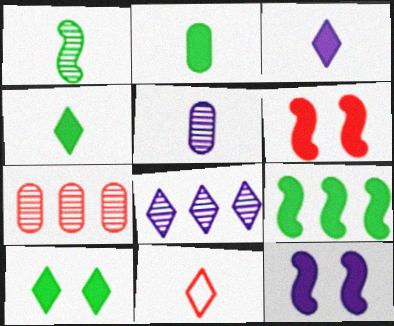[[2, 9, 10], 
[6, 7, 11], 
[8, 10, 11]]